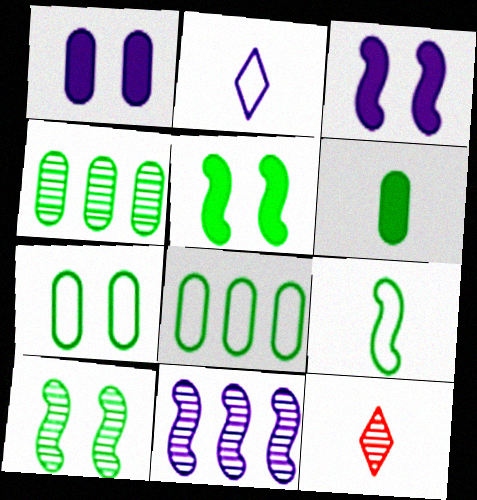[[1, 2, 11], 
[3, 8, 12], 
[4, 6, 7]]